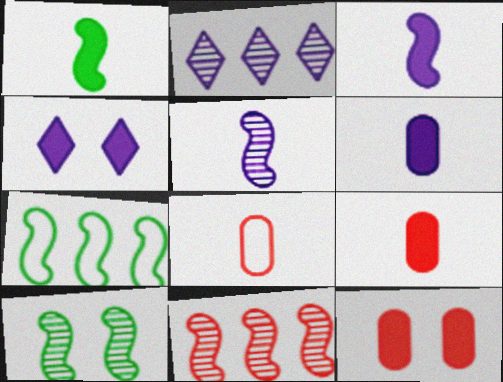[[1, 7, 10], 
[5, 10, 11]]